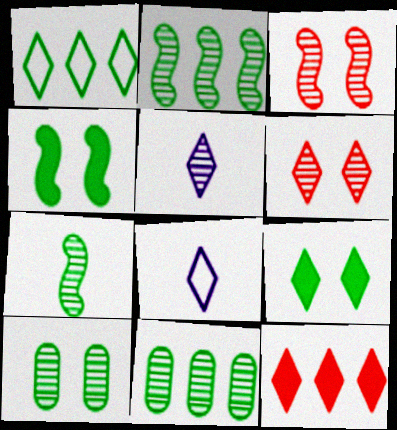[[3, 5, 11]]